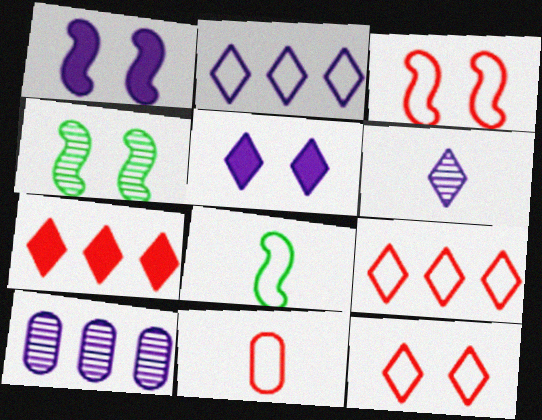[[1, 3, 4], 
[2, 5, 6], 
[3, 9, 11]]